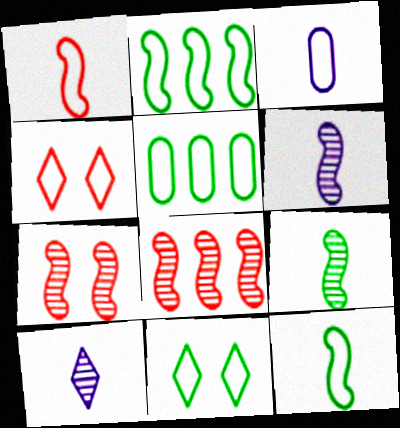[[2, 3, 4], 
[5, 11, 12]]